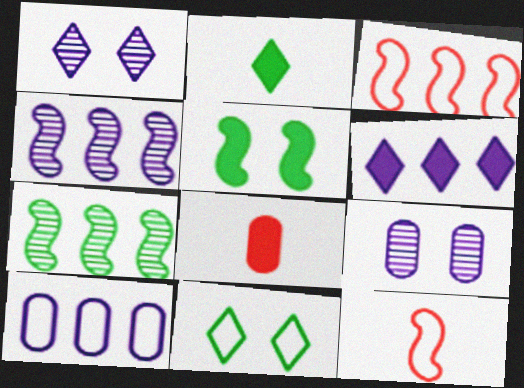[[2, 3, 9], 
[4, 5, 12], 
[4, 6, 10], 
[4, 8, 11], 
[5, 6, 8], 
[10, 11, 12]]